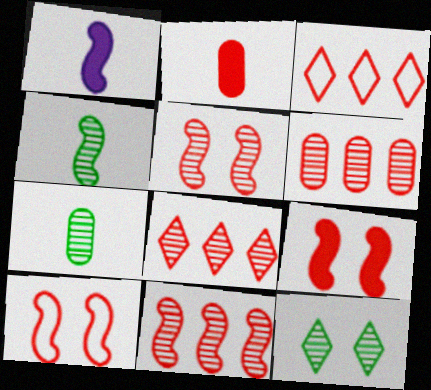[[2, 3, 5], 
[2, 8, 10], 
[5, 9, 10], 
[6, 8, 11]]